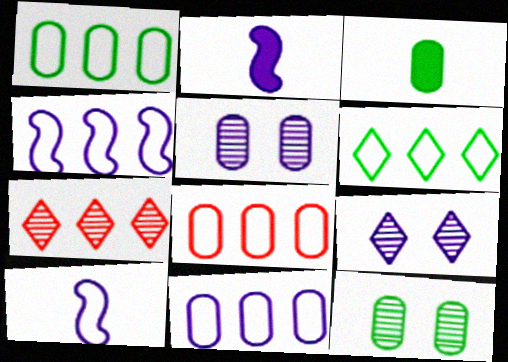[[1, 3, 12], 
[1, 8, 11], 
[2, 9, 11], 
[3, 5, 8], 
[4, 6, 8]]